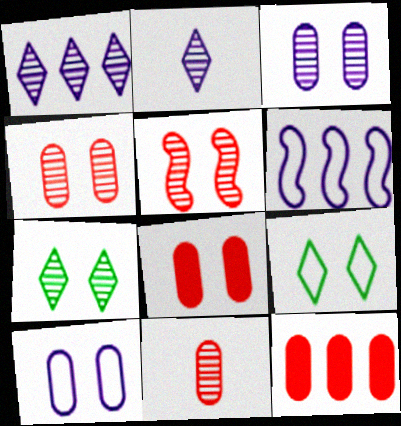[[3, 5, 7]]